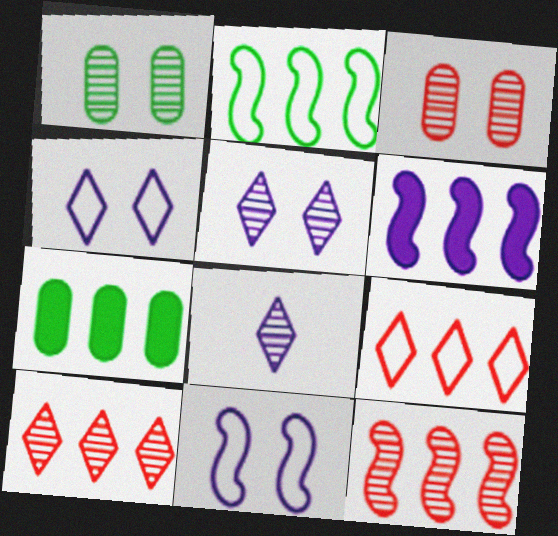[[1, 8, 12], 
[2, 6, 12]]